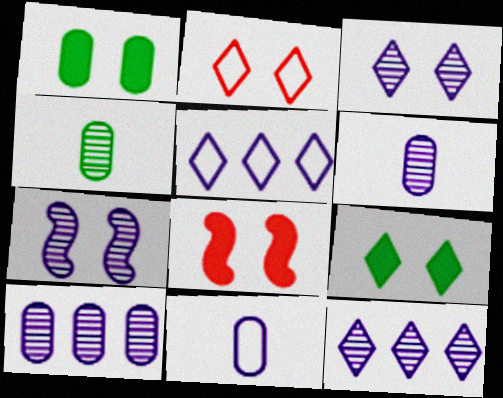[[1, 2, 7], 
[2, 3, 9], 
[4, 5, 8], 
[6, 7, 12]]